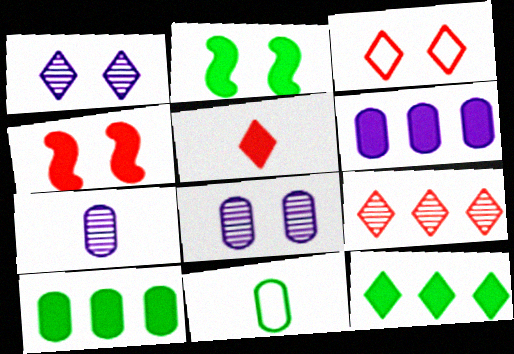[[2, 3, 8], 
[2, 5, 6], 
[3, 5, 9]]